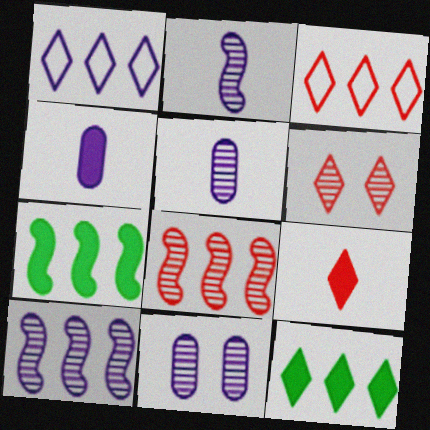[[3, 6, 9]]